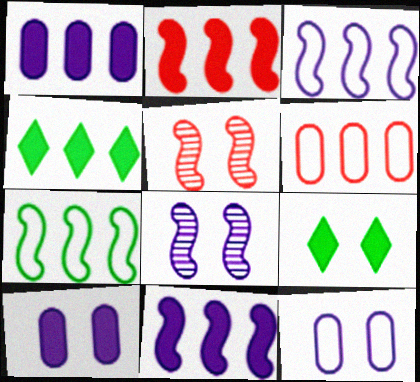[[1, 2, 4], 
[5, 9, 12]]